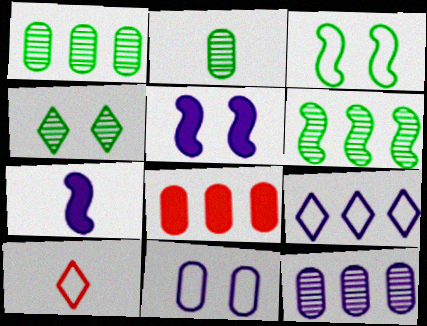[[1, 5, 10], 
[2, 4, 6], 
[2, 7, 10], 
[2, 8, 11], 
[6, 8, 9]]